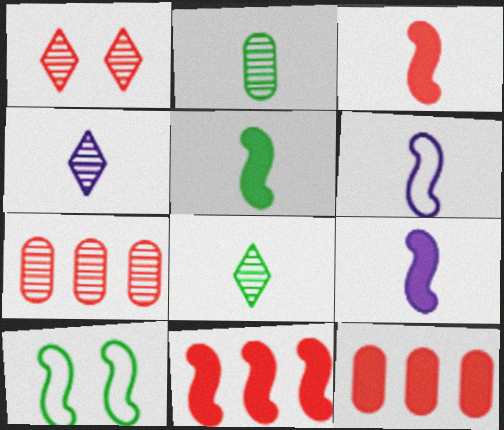[[3, 5, 9], 
[4, 10, 12]]